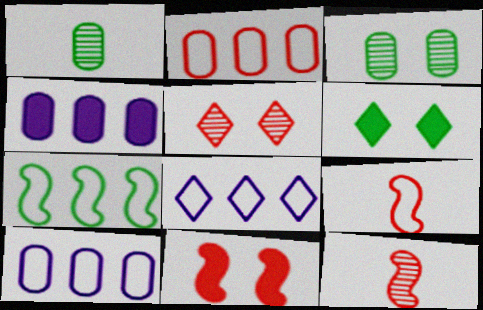[[1, 6, 7], 
[1, 8, 11], 
[2, 7, 8], 
[6, 10, 12]]